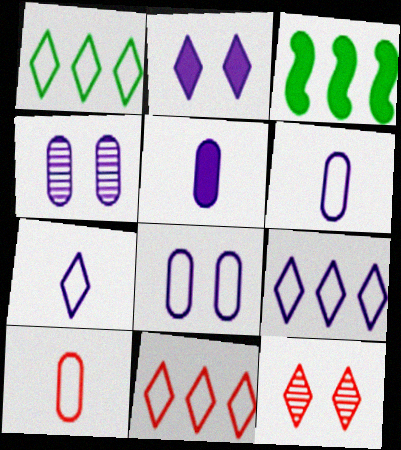[[1, 9, 11], 
[3, 6, 12]]